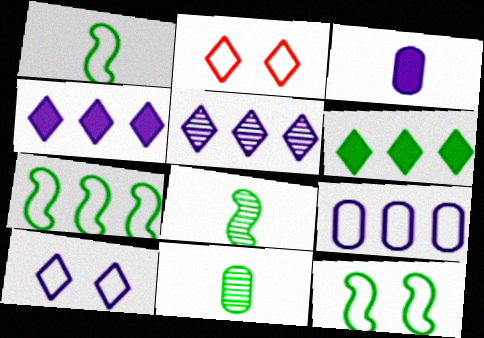[[1, 2, 9], 
[1, 7, 12], 
[6, 11, 12]]